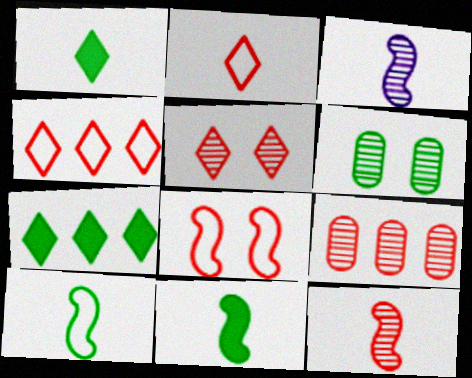[[5, 9, 12], 
[6, 7, 10]]